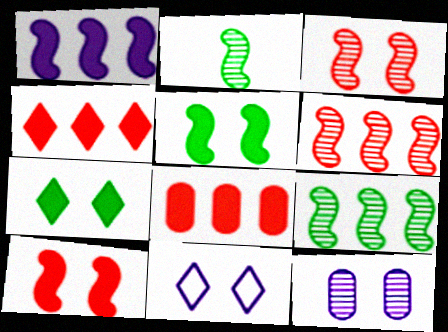[[2, 8, 11]]